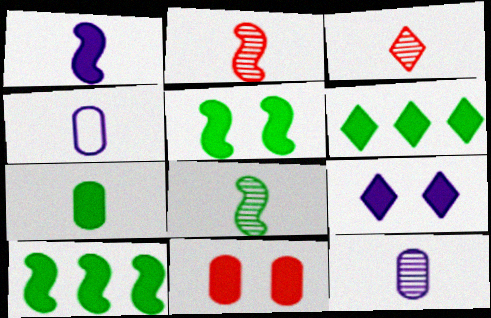[[1, 6, 11], 
[3, 8, 12], 
[5, 6, 7], 
[5, 9, 11]]